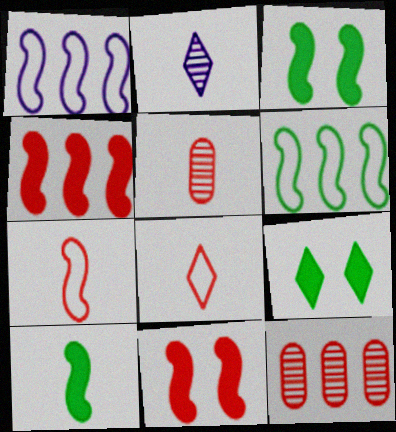[[1, 5, 9], 
[8, 11, 12]]